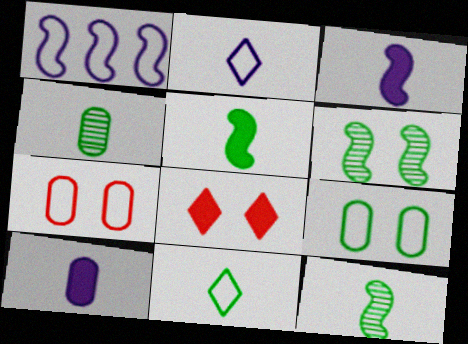[[1, 4, 8], 
[1, 7, 11], 
[4, 5, 11]]